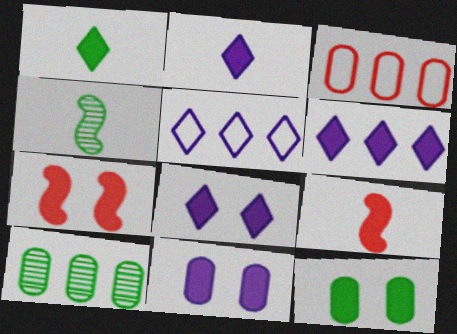[[2, 6, 8], 
[3, 4, 8], 
[6, 9, 12], 
[7, 8, 12]]